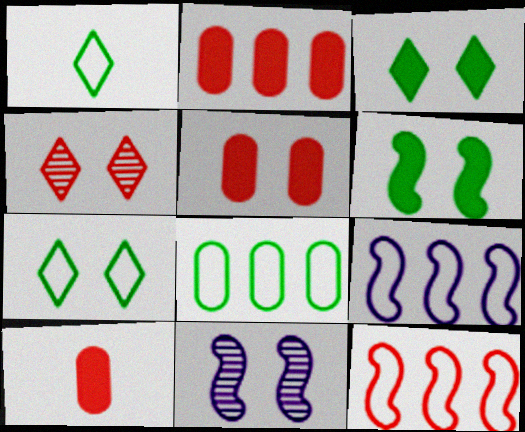[[1, 2, 11], 
[2, 5, 10], 
[4, 10, 12], 
[5, 7, 11]]